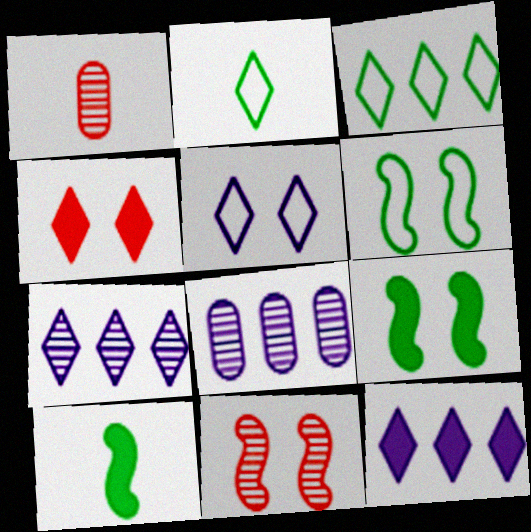[[1, 6, 12], 
[2, 4, 7]]